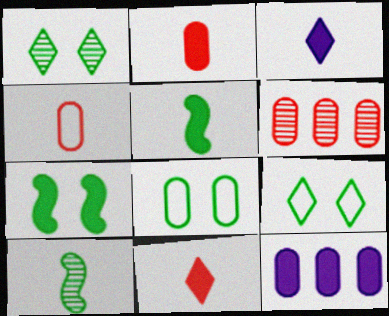[[1, 7, 8], 
[2, 3, 5], 
[3, 4, 10], 
[7, 11, 12]]